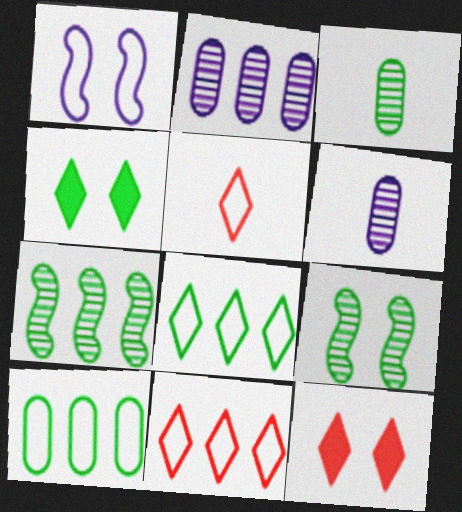[[1, 5, 10]]